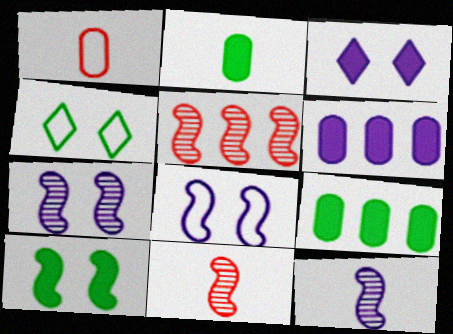[[4, 6, 11]]